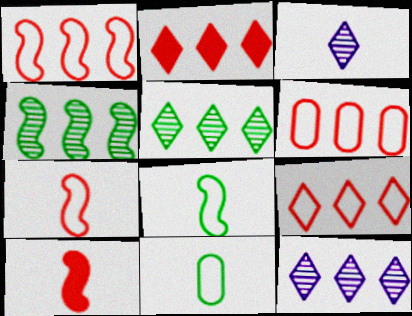[[1, 6, 9], 
[3, 10, 11]]